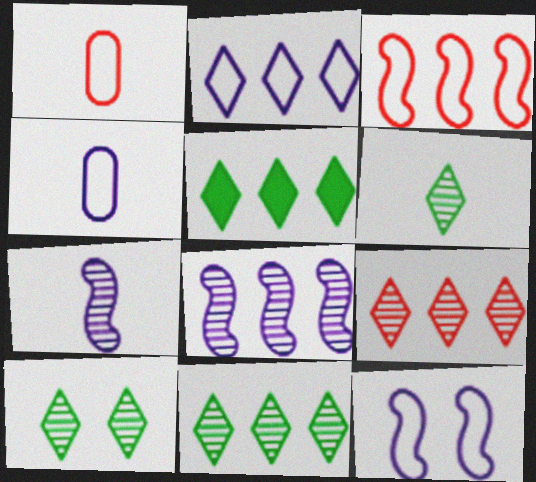[[2, 4, 12], 
[2, 5, 9], 
[6, 10, 11]]